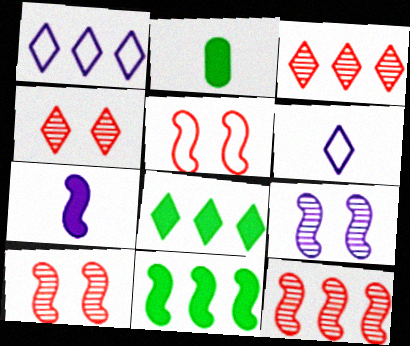[[1, 2, 10], 
[1, 3, 8], 
[4, 6, 8]]